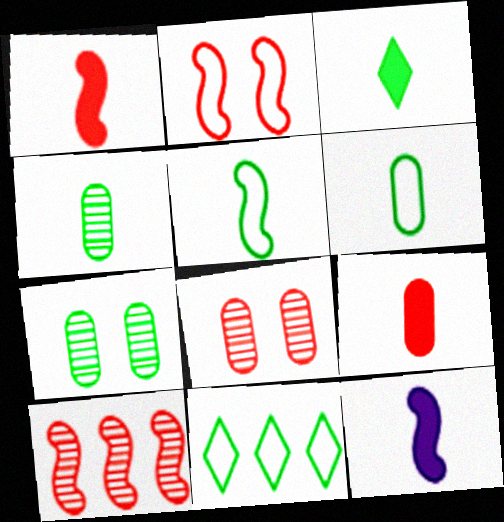[[1, 2, 10], 
[3, 4, 5], 
[3, 9, 12], 
[8, 11, 12]]